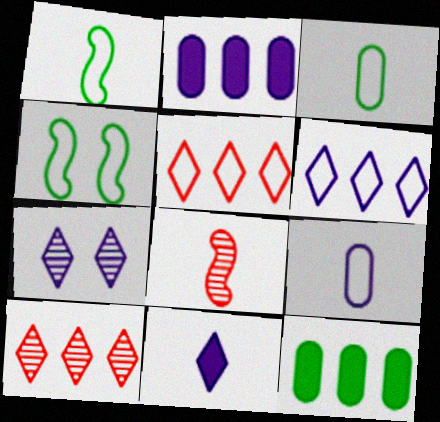[[3, 8, 11], 
[4, 5, 9], 
[6, 7, 11]]